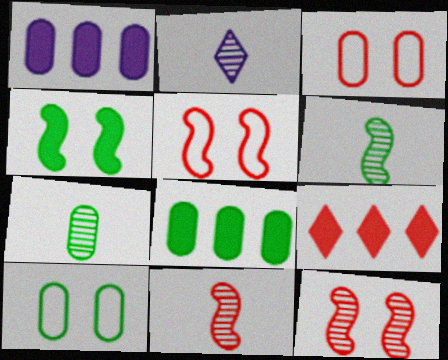[[1, 3, 7], 
[2, 5, 8], 
[2, 7, 11], 
[3, 9, 11], 
[7, 8, 10]]